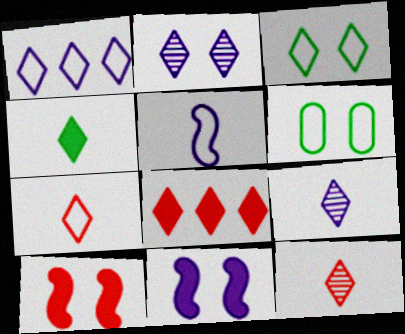[[1, 3, 7], 
[2, 6, 10], 
[3, 8, 9], 
[4, 7, 9]]